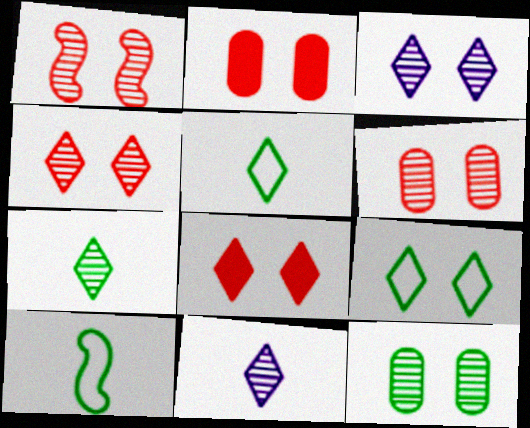[[1, 3, 12], 
[1, 4, 6], 
[3, 8, 9]]